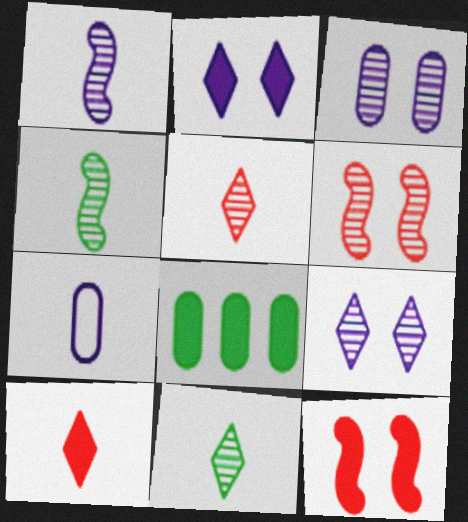[[4, 7, 10]]